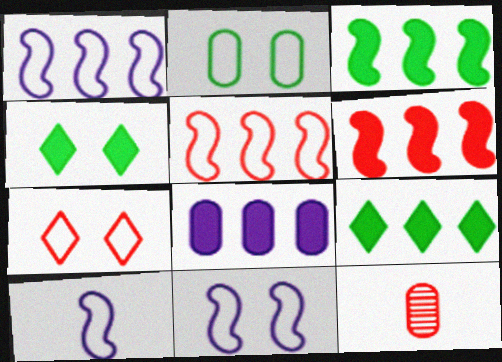[[1, 4, 12], 
[1, 10, 11], 
[2, 7, 11], 
[2, 8, 12], 
[6, 7, 12], 
[6, 8, 9], 
[9, 11, 12]]